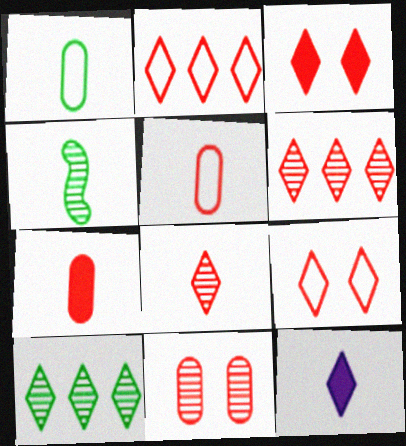[[2, 3, 8], 
[4, 5, 12], 
[9, 10, 12]]